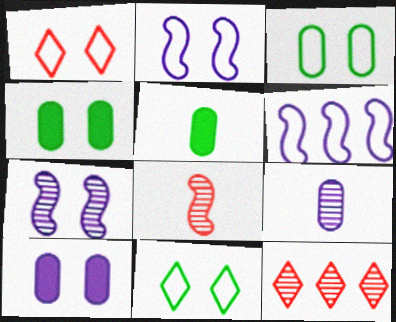[[1, 2, 3], 
[1, 4, 7], 
[2, 5, 12]]